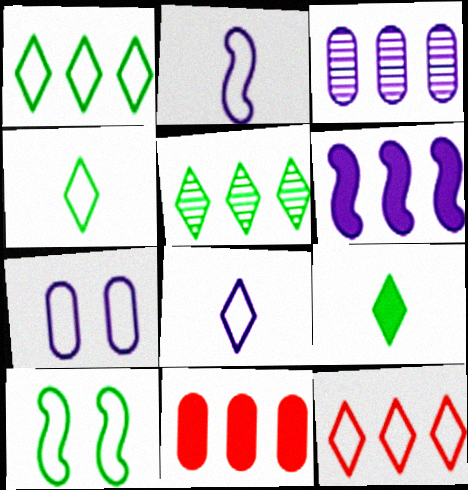[]